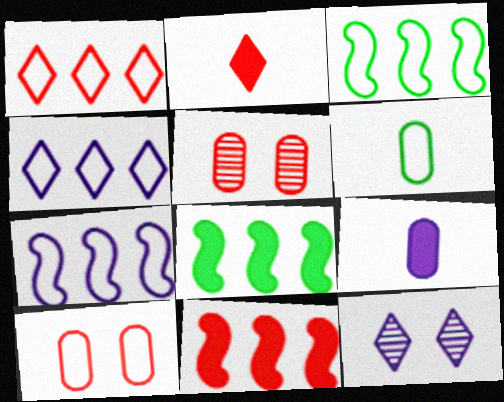[[6, 11, 12], 
[7, 9, 12]]